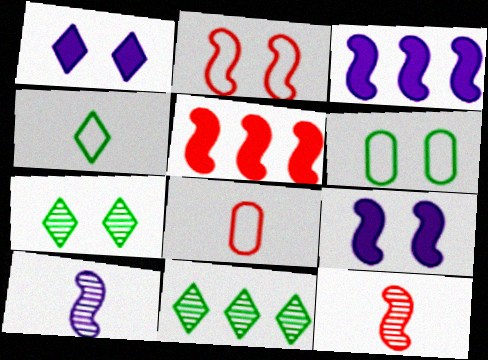[[2, 5, 12], 
[3, 7, 8], 
[8, 9, 11]]